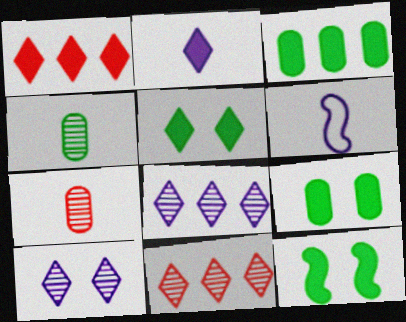[[1, 2, 5], 
[5, 9, 12], 
[6, 9, 11]]